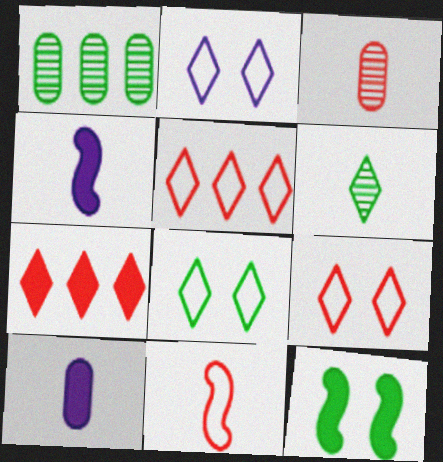[[1, 4, 9], 
[2, 6, 7], 
[2, 8, 9], 
[6, 10, 11], 
[7, 10, 12]]